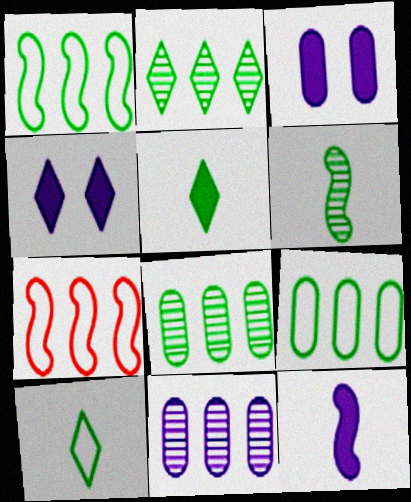[]